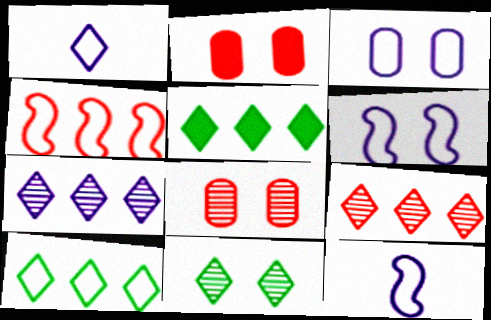[[2, 6, 11], 
[5, 8, 12]]